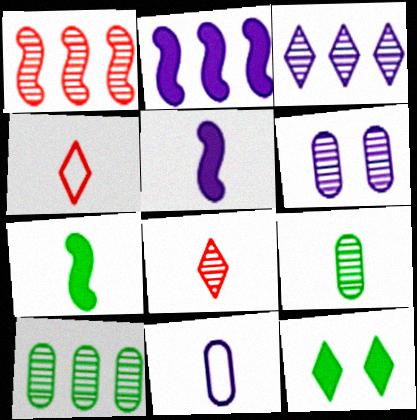[[1, 3, 10], 
[1, 11, 12], 
[3, 4, 12], 
[4, 5, 9], 
[7, 8, 11]]